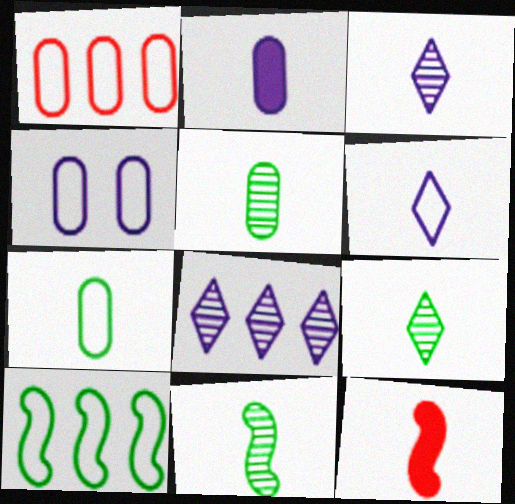[[1, 4, 7], 
[3, 7, 12], 
[5, 6, 12], 
[5, 9, 11]]